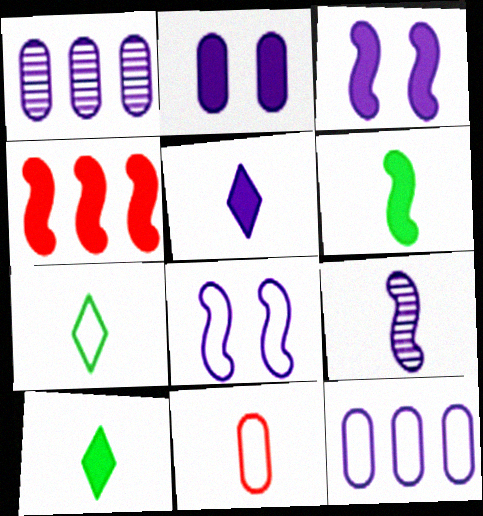[[1, 5, 8], 
[2, 4, 10], 
[3, 4, 6], 
[9, 10, 11]]